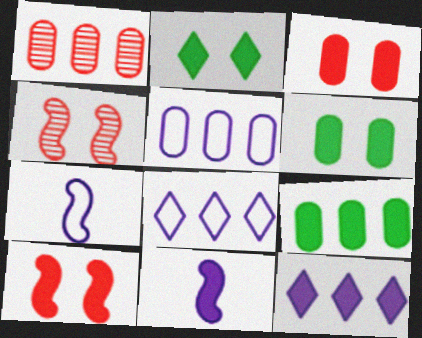[[1, 2, 7], 
[1, 5, 9]]